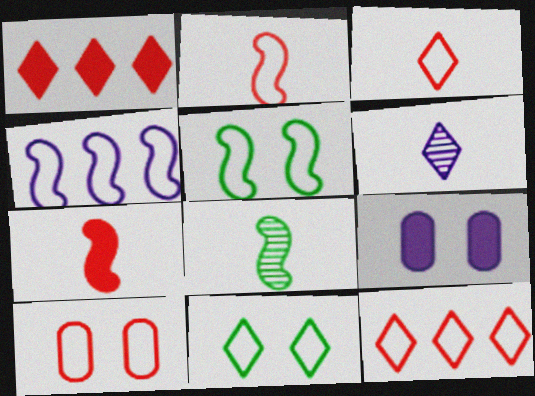[[1, 6, 11], 
[2, 4, 5], 
[2, 10, 12], 
[4, 6, 9], 
[8, 9, 12]]